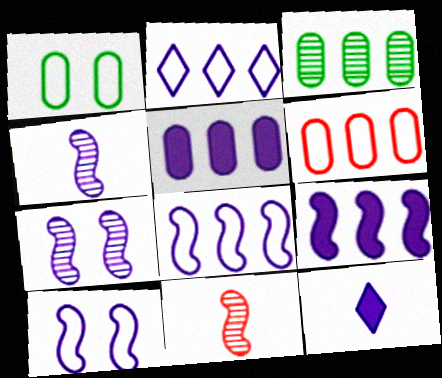[[3, 5, 6], 
[4, 9, 10]]